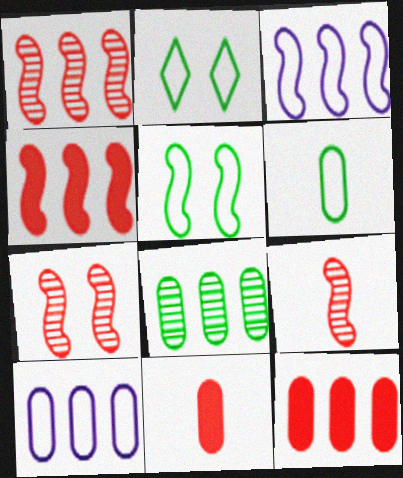[[1, 7, 9], 
[8, 10, 12]]